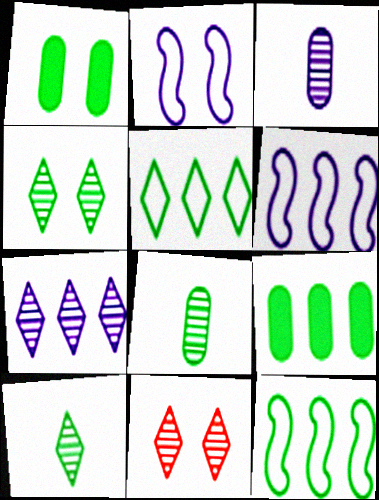[[1, 2, 11], 
[1, 10, 12], 
[7, 10, 11]]